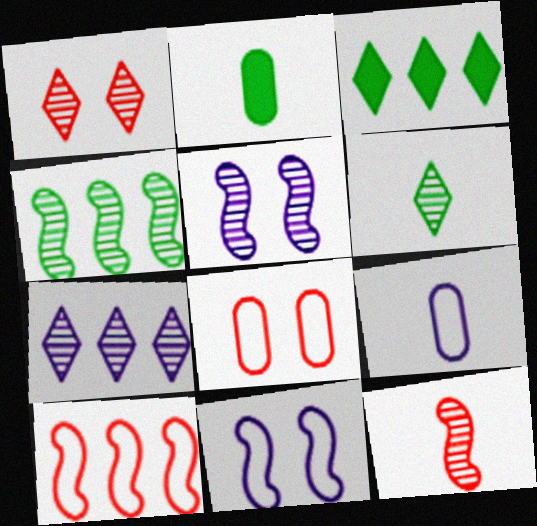[[1, 6, 7], 
[4, 5, 12]]